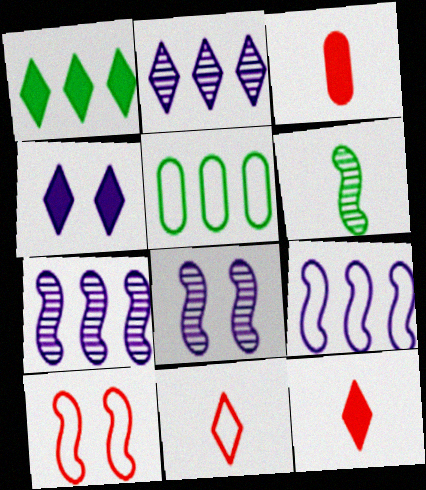[[1, 4, 12], 
[5, 8, 12]]